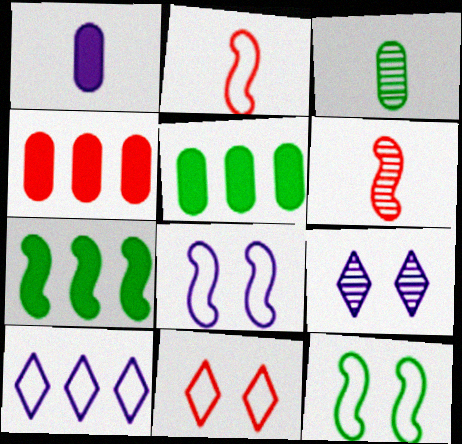[[2, 5, 9], 
[4, 6, 11], 
[6, 7, 8]]